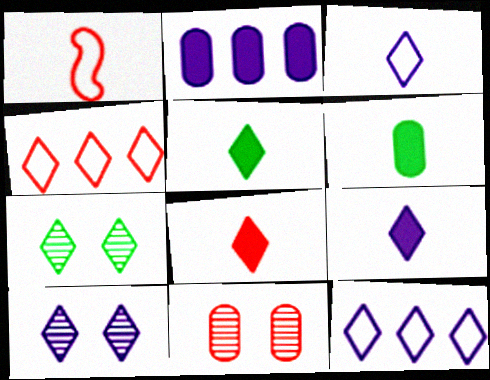[[1, 2, 7], 
[4, 5, 10], 
[4, 7, 9], 
[5, 8, 9], 
[7, 8, 12], 
[9, 10, 12]]